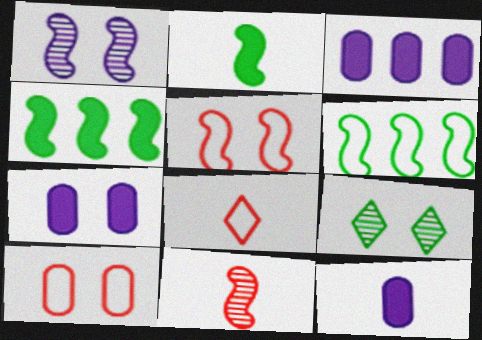[[3, 7, 12], 
[5, 7, 9]]